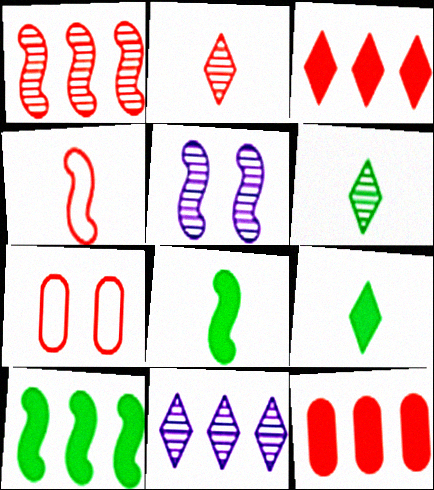[[4, 5, 10], 
[7, 8, 11]]